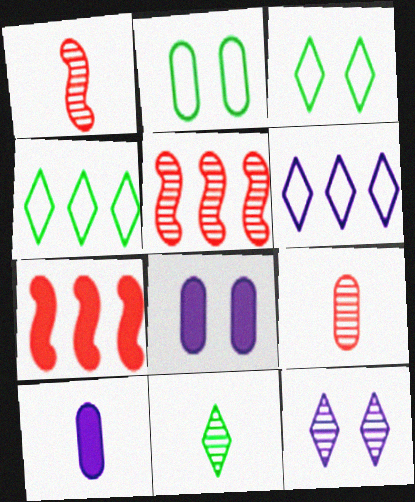[[1, 4, 8], 
[3, 5, 10]]